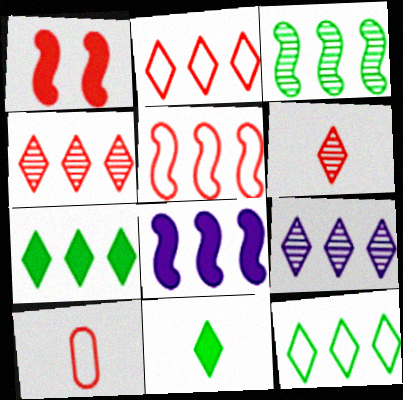[[1, 4, 10], 
[2, 7, 9], 
[3, 5, 8]]